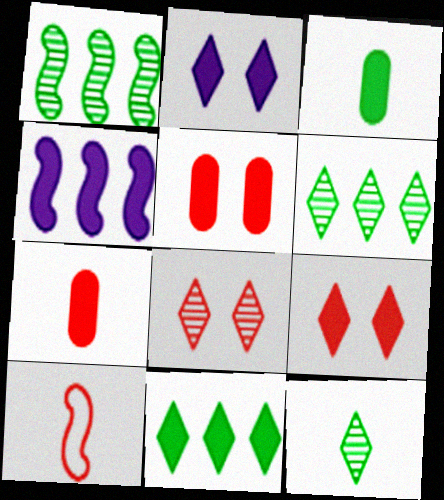[[3, 4, 9]]